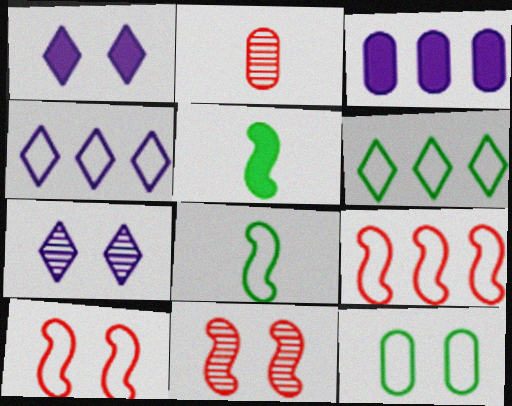[[1, 11, 12], 
[2, 3, 12], 
[6, 8, 12]]